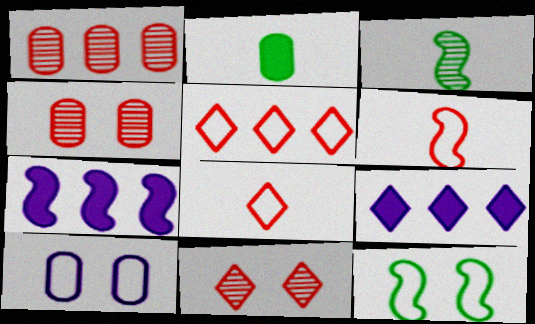[[1, 2, 10]]